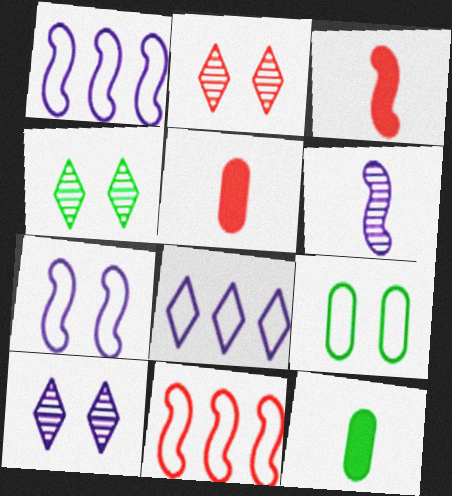[[1, 2, 12], 
[1, 4, 5], 
[2, 4, 10], 
[2, 5, 11], 
[10, 11, 12]]